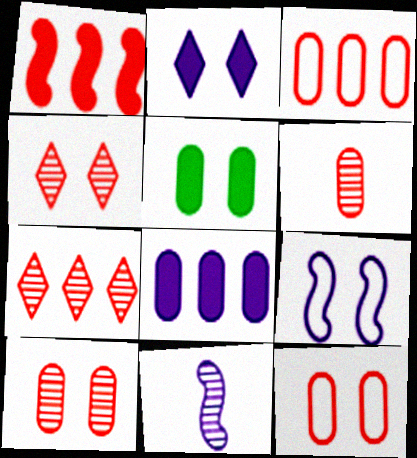[[1, 3, 7], 
[4, 5, 9]]